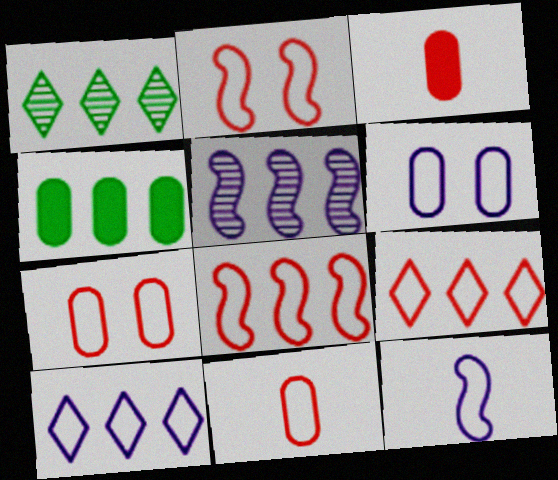[[2, 9, 11], 
[4, 5, 9], 
[6, 10, 12]]